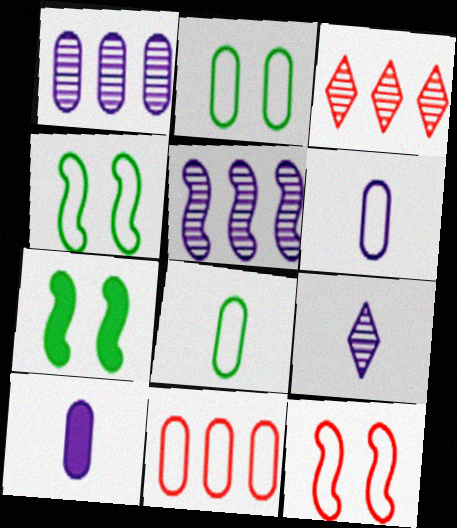[[2, 6, 11], 
[3, 4, 10], 
[3, 6, 7], 
[7, 9, 11]]